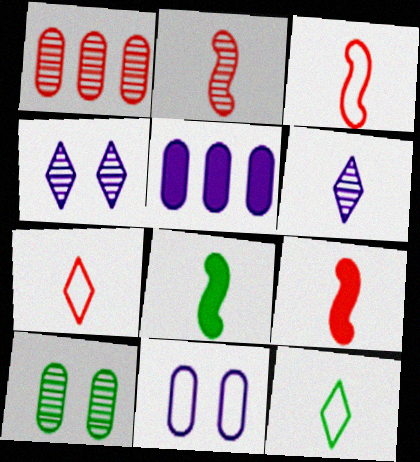[[2, 3, 9]]